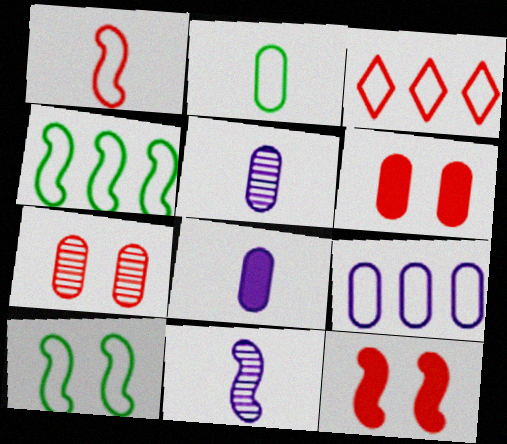[[3, 4, 9], 
[4, 11, 12]]